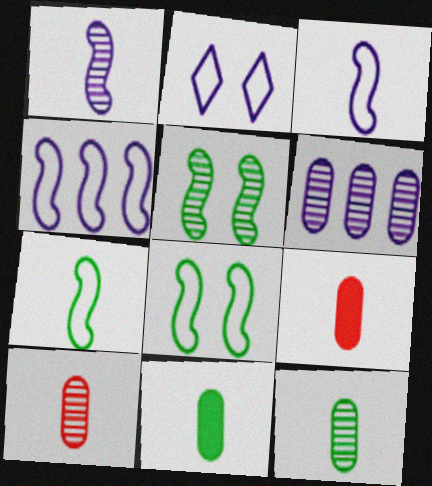[]